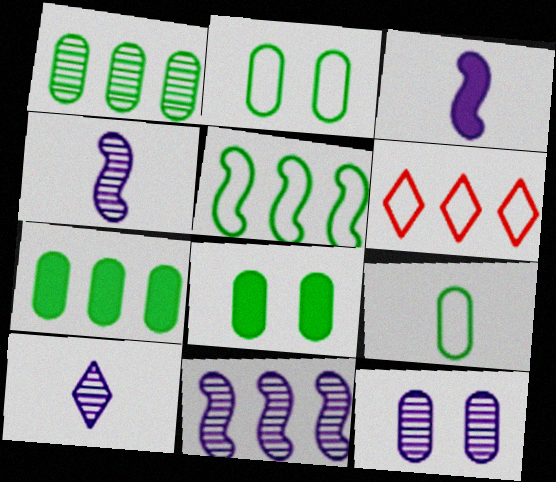[[1, 8, 9], 
[4, 6, 8], 
[6, 7, 11], 
[10, 11, 12]]